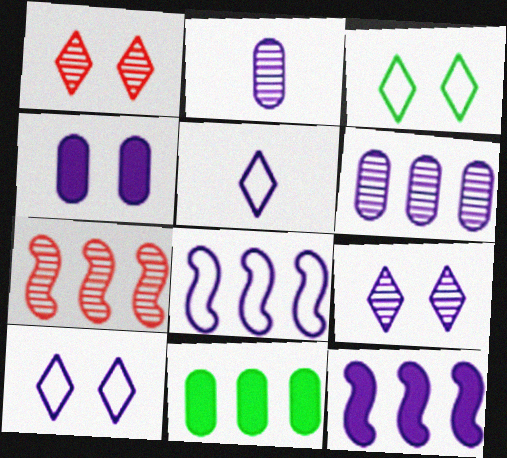[[2, 10, 12]]